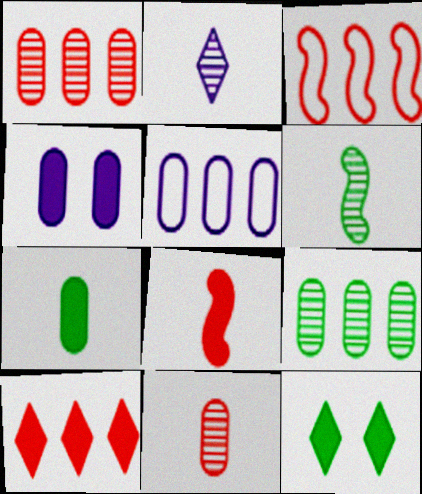[[1, 3, 10], 
[2, 6, 11]]